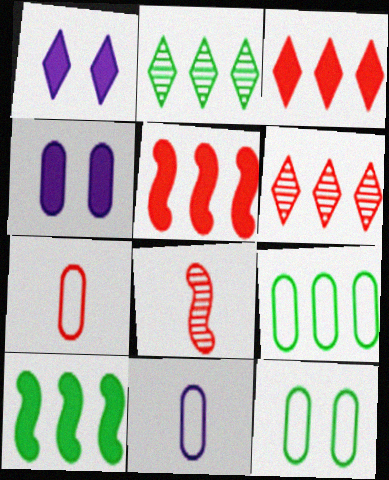[[1, 8, 9], 
[2, 9, 10]]